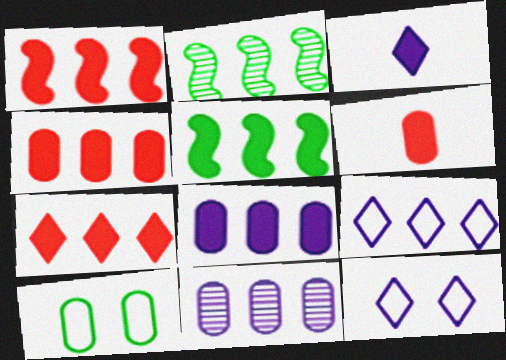[[1, 4, 7], 
[2, 4, 9], 
[2, 6, 12], 
[5, 7, 8], 
[6, 10, 11]]